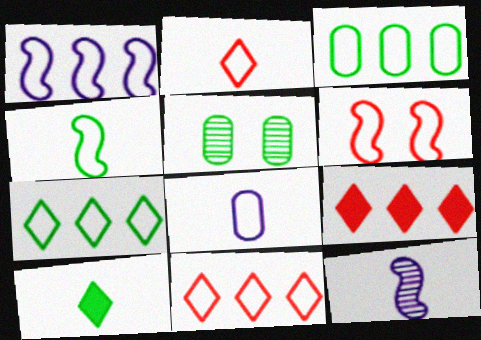[[1, 3, 11], 
[1, 4, 6], 
[2, 4, 8], 
[6, 7, 8]]